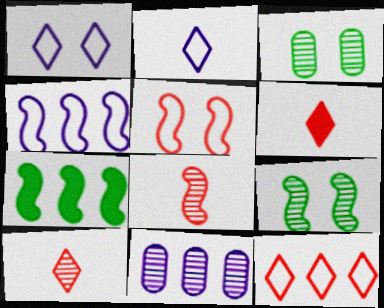[[3, 4, 6], 
[7, 11, 12], 
[9, 10, 11]]